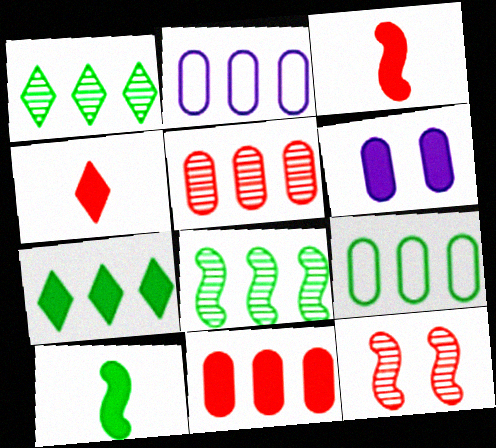[[3, 6, 7], 
[7, 8, 9]]